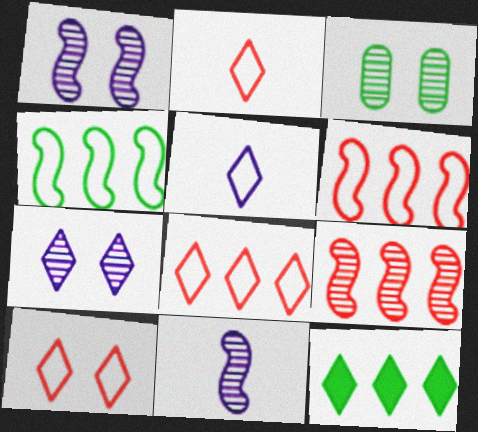[[2, 7, 12], 
[2, 8, 10]]